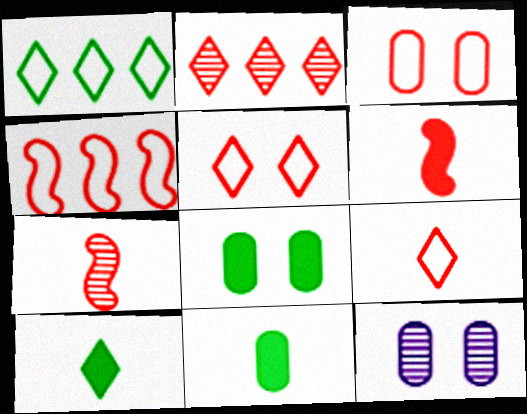[[1, 6, 12], 
[2, 3, 6], 
[3, 4, 9], 
[3, 8, 12], 
[4, 10, 12]]